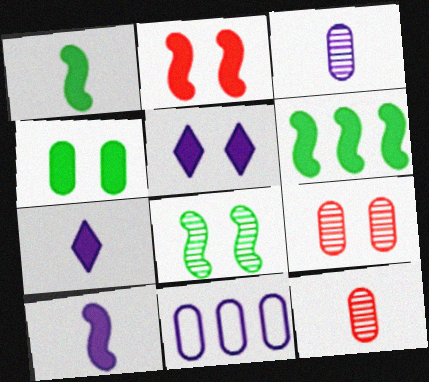[[2, 4, 5], 
[2, 6, 10], 
[4, 11, 12]]